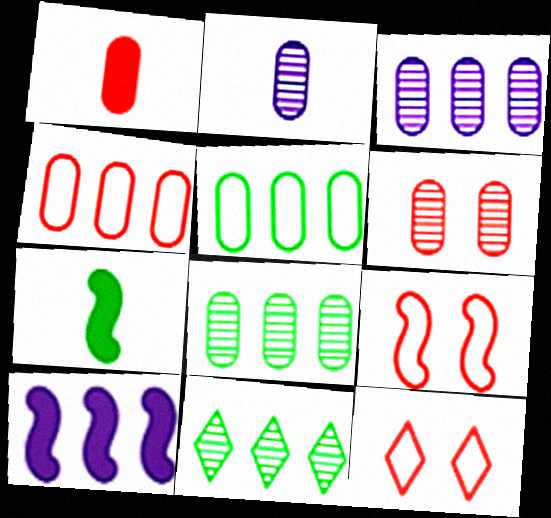[[1, 4, 6], 
[2, 6, 8], 
[3, 7, 12], 
[4, 10, 11]]